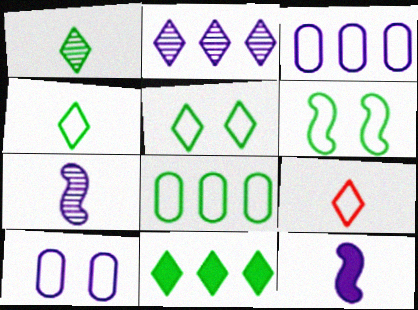[[1, 5, 11], 
[2, 10, 12], 
[3, 6, 9], 
[4, 6, 8]]